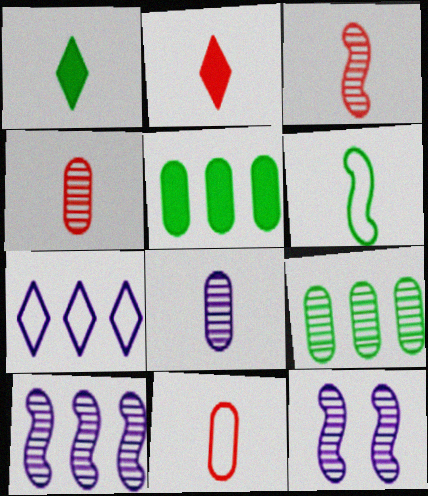[[2, 3, 11], 
[2, 6, 8]]